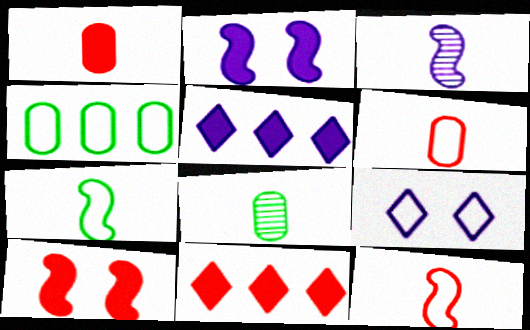[[1, 10, 11], 
[4, 9, 12]]